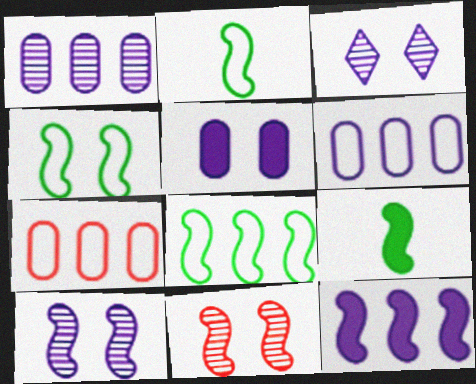[[2, 4, 8], 
[2, 11, 12], 
[3, 7, 9]]